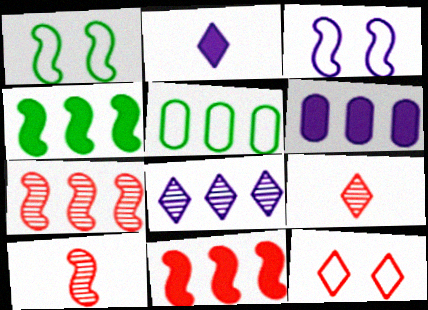[[1, 6, 9], 
[3, 4, 10], 
[5, 8, 11]]